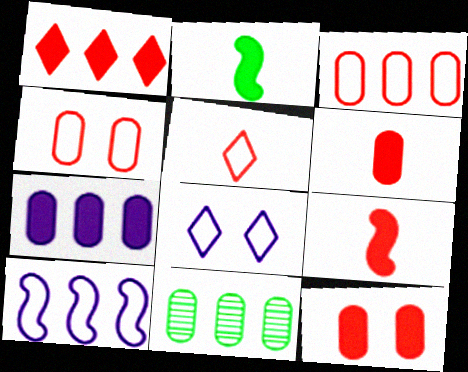[[1, 9, 12], 
[1, 10, 11], 
[3, 7, 11], 
[8, 9, 11]]